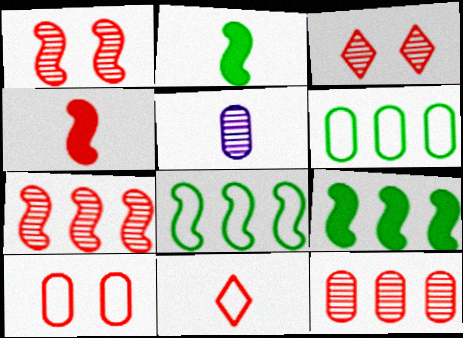[[2, 5, 11]]